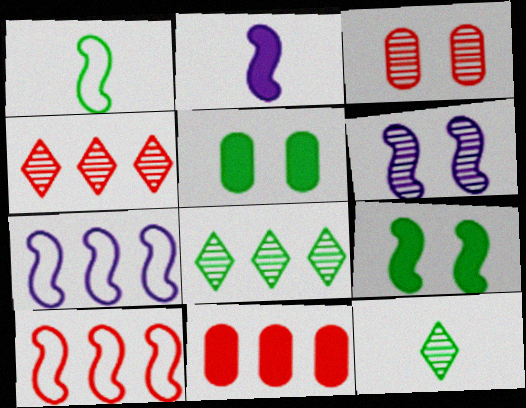[[1, 5, 8], 
[2, 6, 7], 
[4, 10, 11], 
[7, 8, 11]]